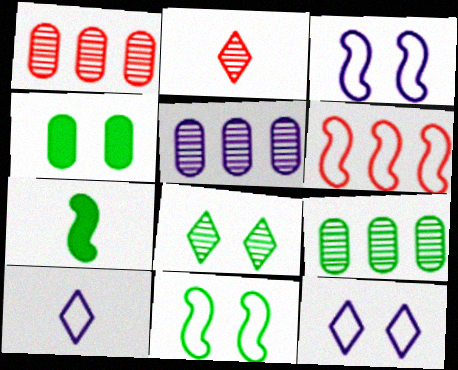[[1, 5, 9], 
[1, 7, 12], 
[4, 8, 11]]